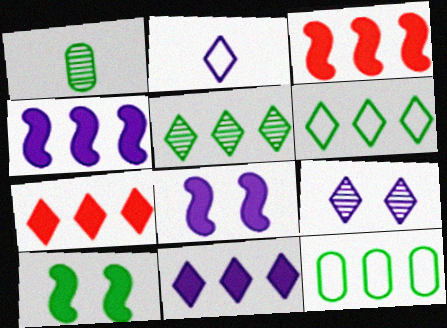[[1, 6, 10], 
[2, 9, 11]]